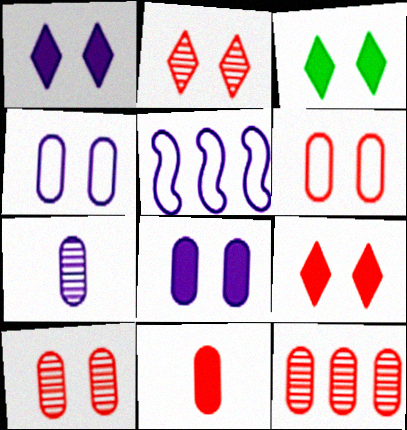[[1, 3, 9], 
[1, 5, 7], 
[6, 11, 12]]